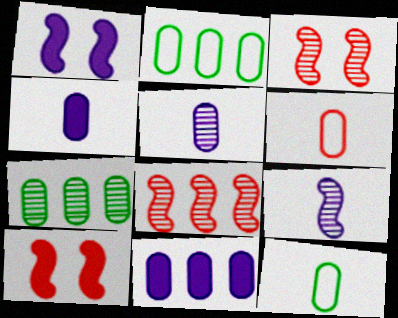[]